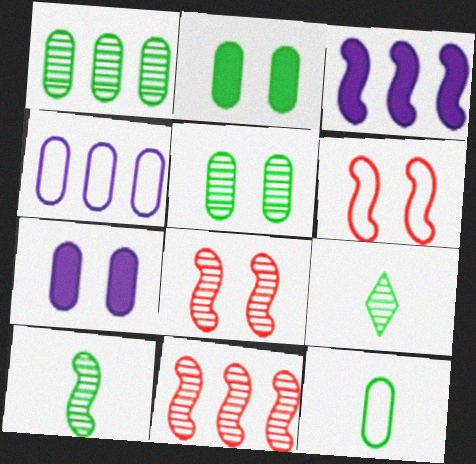[[1, 2, 12], 
[3, 6, 10]]